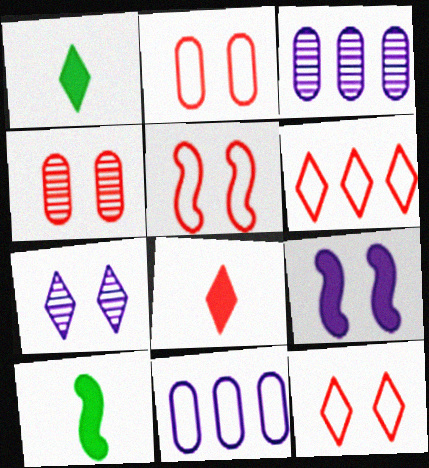[[1, 3, 5], 
[1, 6, 7], 
[2, 5, 12], 
[3, 10, 12]]